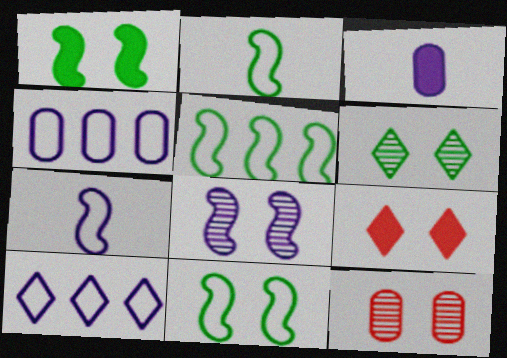[[2, 5, 11], 
[3, 8, 10], 
[6, 8, 12]]